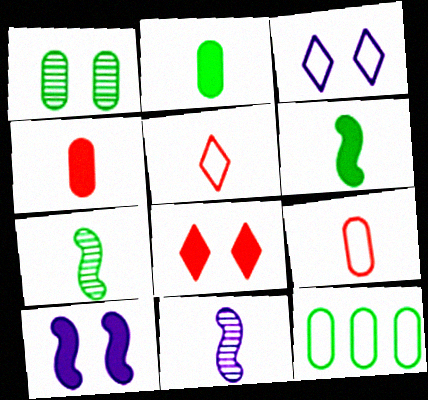[[1, 2, 12], 
[2, 5, 11], 
[8, 11, 12]]